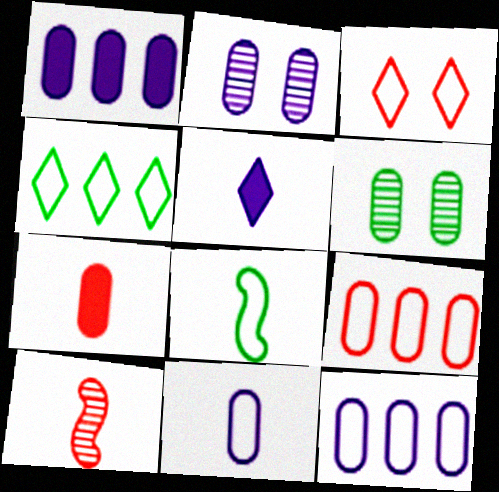[[1, 2, 11], 
[3, 8, 12], 
[6, 7, 12]]